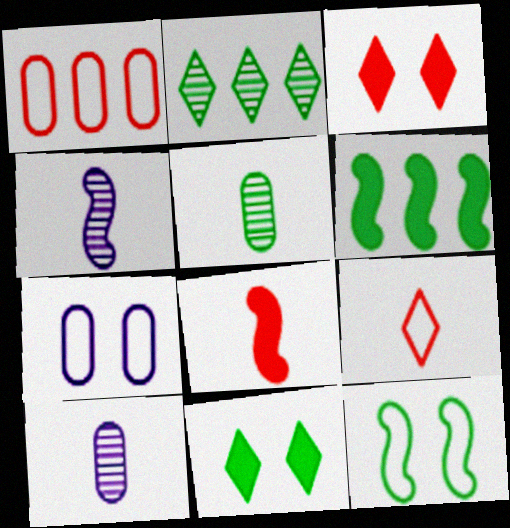[[1, 4, 11], 
[2, 7, 8]]